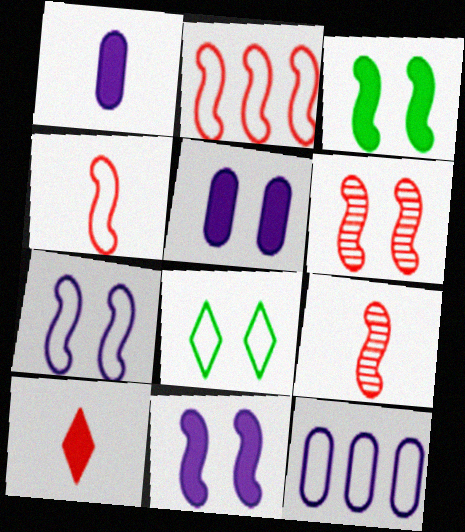[[3, 6, 7], 
[4, 8, 12], 
[5, 6, 8]]